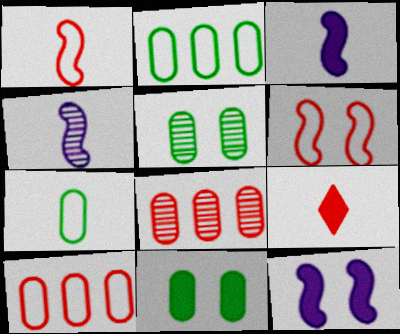[[4, 7, 9], 
[6, 8, 9]]